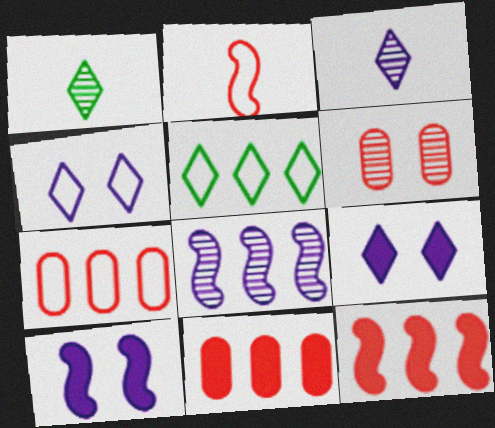[[1, 6, 8], 
[1, 7, 10], 
[5, 8, 11]]